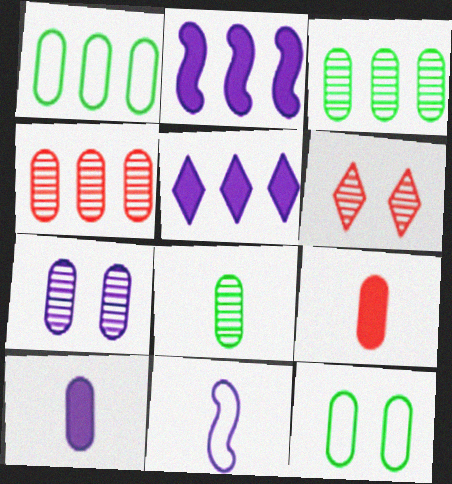[[1, 7, 9], 
[4, 7, 8], 
[4, 10, 12], 
[5, 7, 11]]